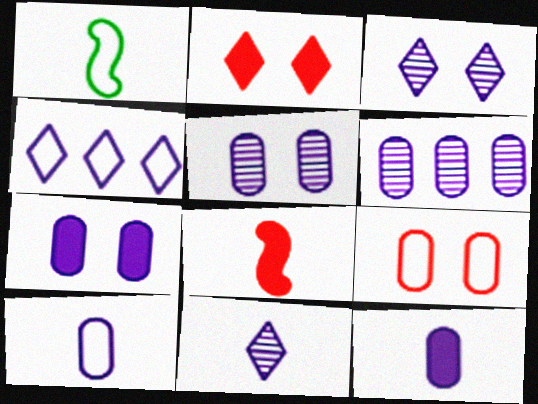[[1, 2, 6], 
[1, 4, 9], 
[6, 7, 10]]